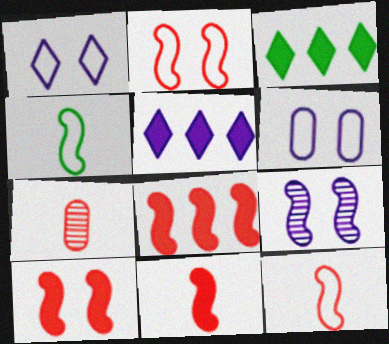[[4, 8, 9], 
[8, 10, 11]]